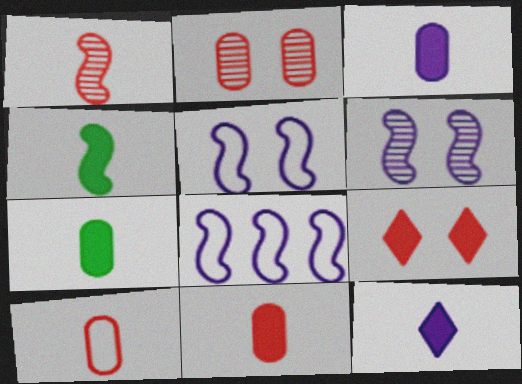[[3, 7, 11], 
[4, 11, 12]]